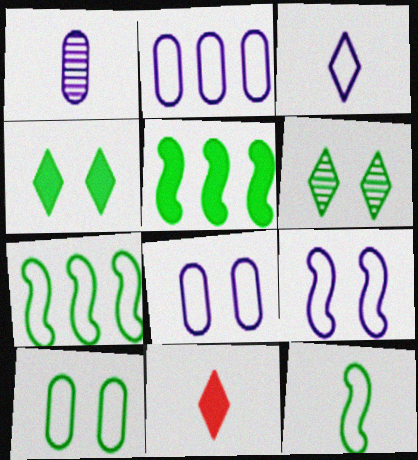[[1, 11, 12], 
[2, 3, 9]]